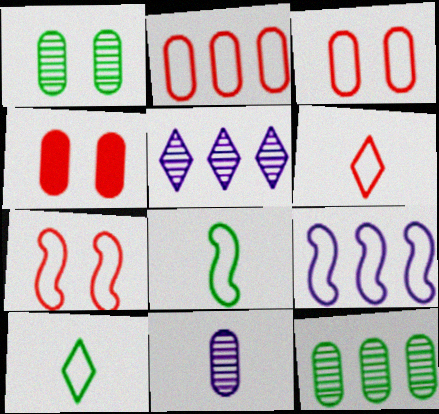[[2, 6, 7], 
[3, 9, 10], 
[4, 5, 8], 
[7, 8, 9]]